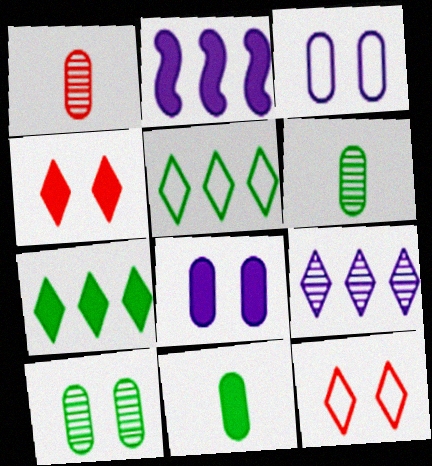[[2, 4, 11], 
[2, 6, 12]]